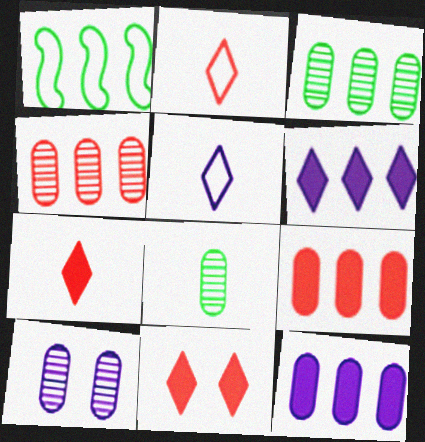[[1, 4, 6], 
[1, 7, 10], 
[4, 8, 10]]